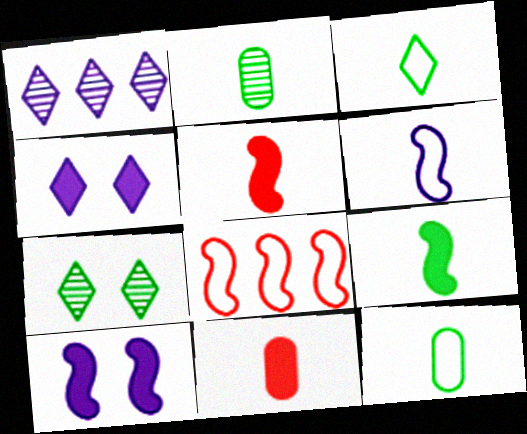[[2, 3, 9], 
[2, 4, 8]]